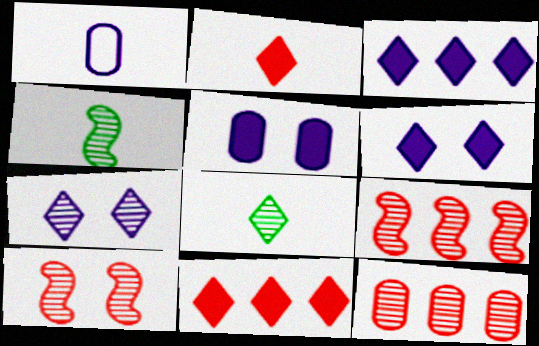[[1, 2, 4], 
[4, 7, 12]]